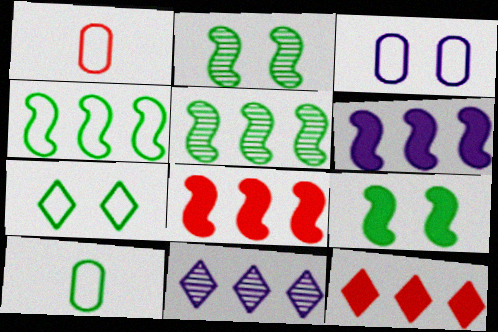[[1, 9, 11], 
[4, 7, 10]]